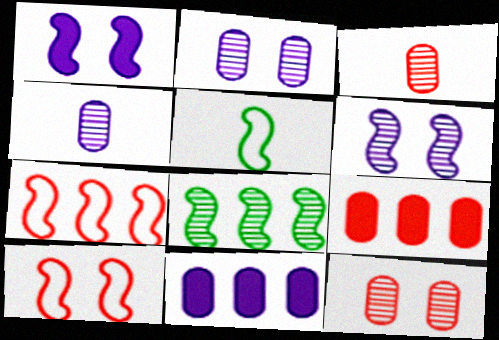[]